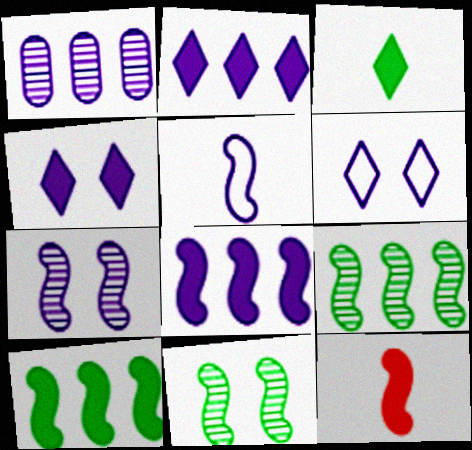[[1, 4, 5], 
[5, 7, 8]]